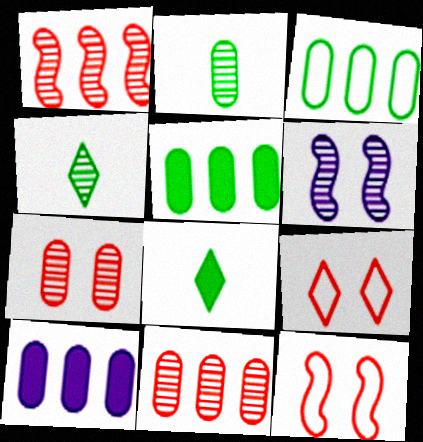[[3, 10, 11], 
[4, 6, 11], 
[4, 10, 12]]